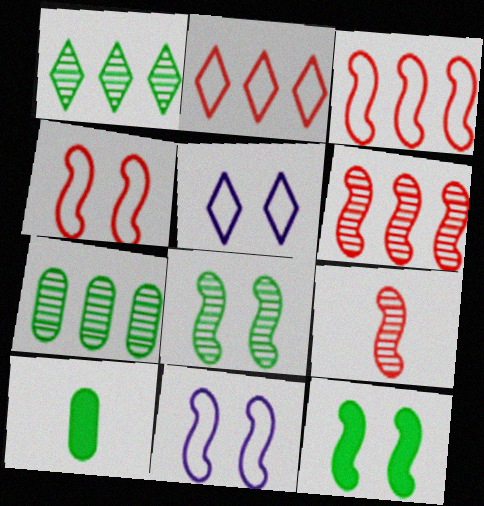[[5, 6, 10]]